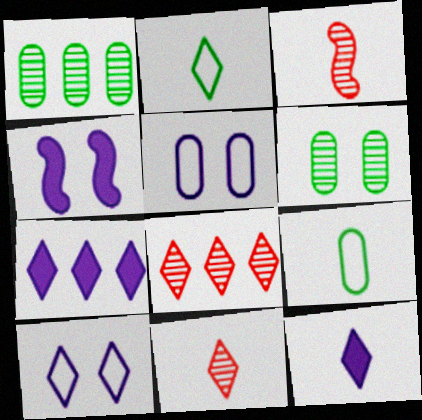[[2, 11, 12], 
[3, 9, 12], 
[4, 8, 9]]